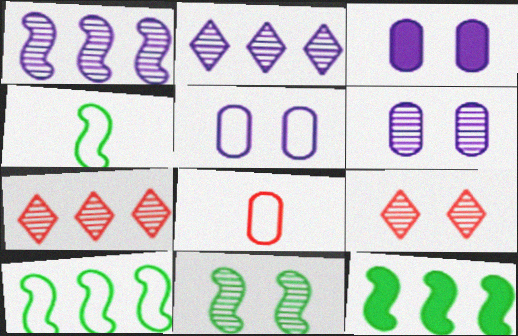[[3, 4, 7], 
[3, 5, 6], 
[4, 11, 12], 
[6, 9, 11]]